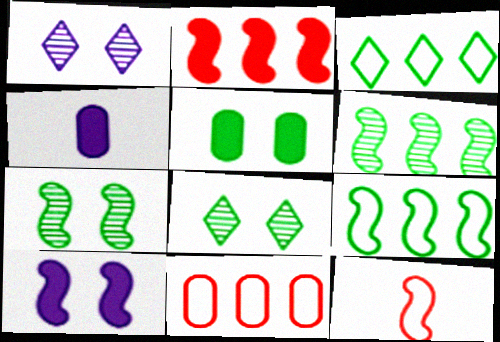[[6, 10, 12]]